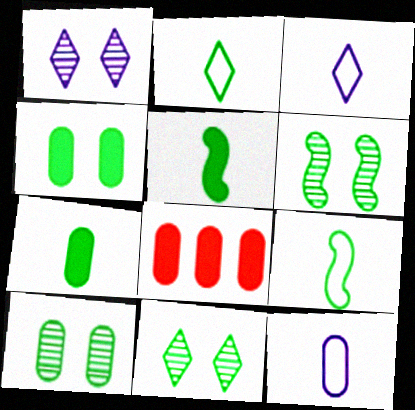[[1, 8, 9], 
[3, 6, 8], 
[6, 10, 11], 
[8, 10, 12]]